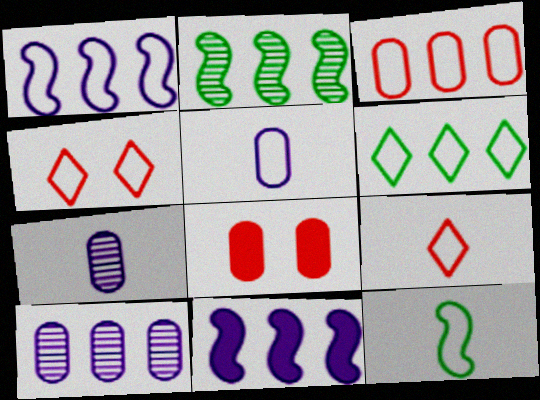[[1, 3, 6], 
[5, 9, 12]]